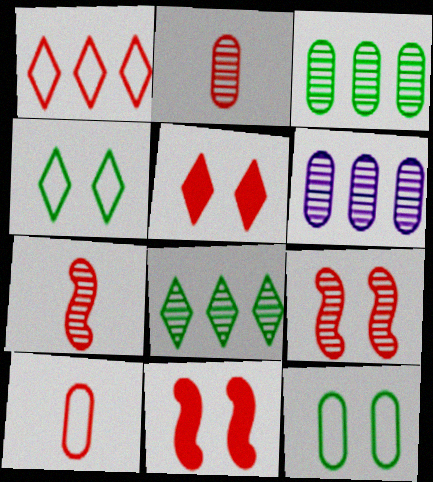[[1, 2, 11]]